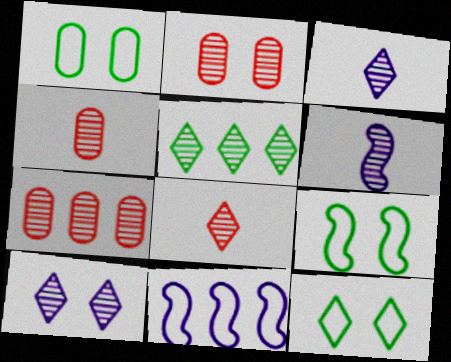[[1, 9, 12], 
[2, 4, 7], 
[2, 5, 6], 
[5, 8, 10]]